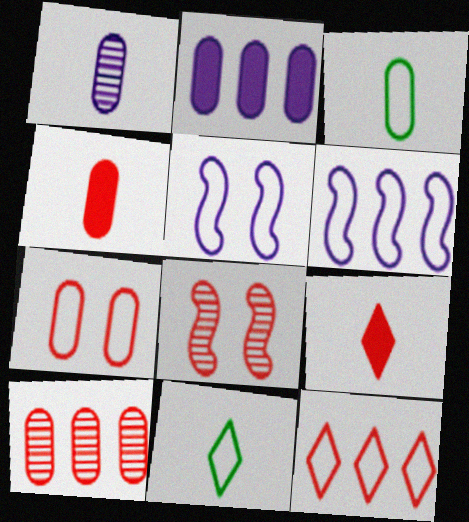[[1, 3, 4], 
[2, 8, 11], 
[3, 5, 12], 
[4, 7, 10], 
[4, 8, 12], 
[6, 7, 11]]